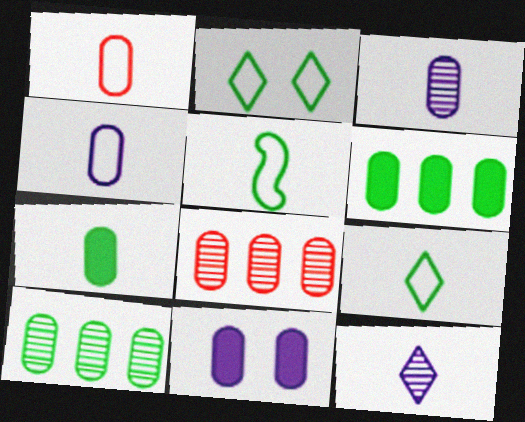[[1, 3, 7], 
[1, 10, 11]]